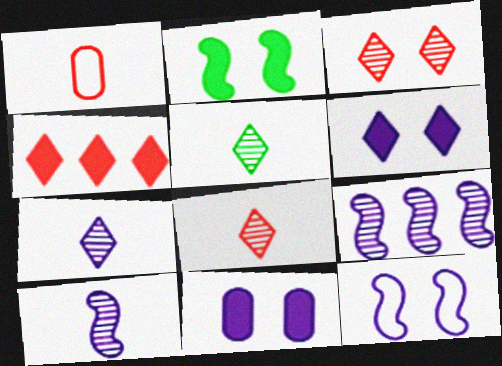[[5, 7, 8]]